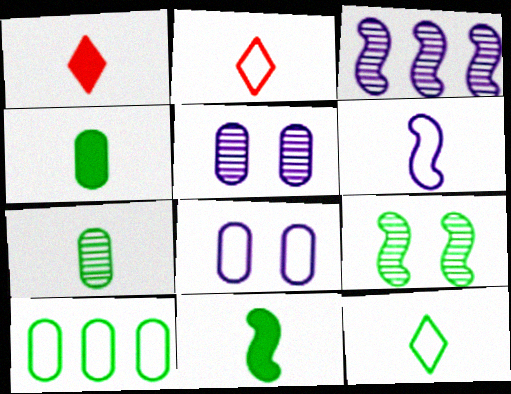[[1, 6, 7], 
[7, 11, 12]]